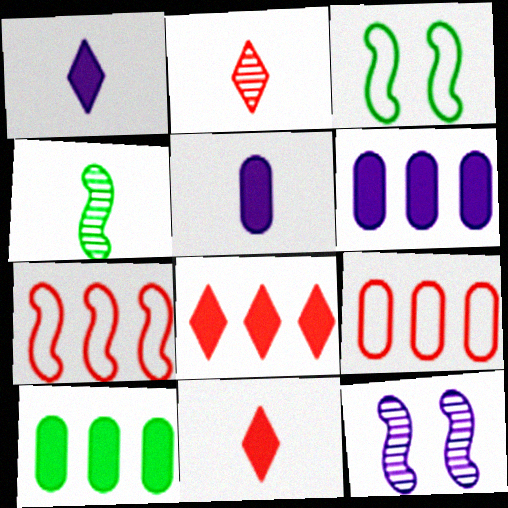[[2, 3, 6]]